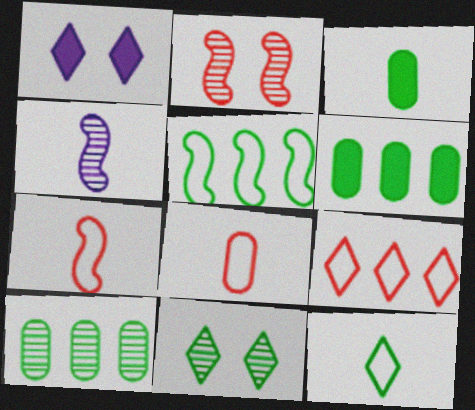[[1, 7, 10], 
[3, 5, 11]]